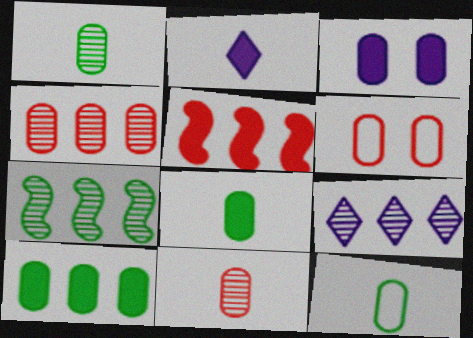[[1, 8, 12], 
[2, 6, 7], 
[3, 4, 12], 
[4, 7, 9]]